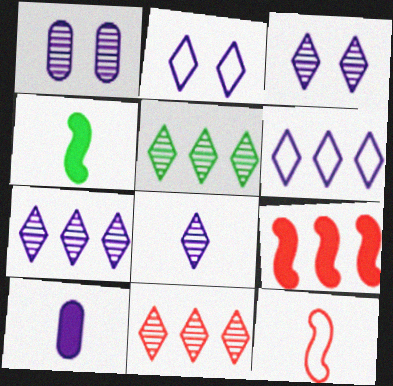[[3, 7, 8], 
[5, 7, 11]]